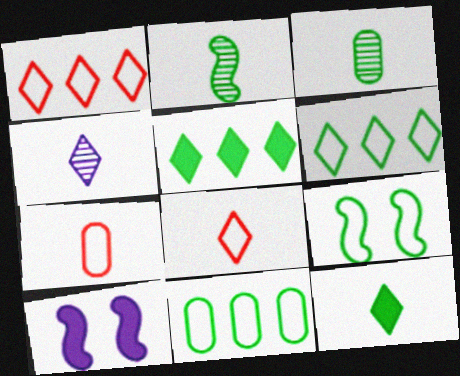[[1, 3, 10], 
[3, 5, 9], 
[4, 8, 12]]